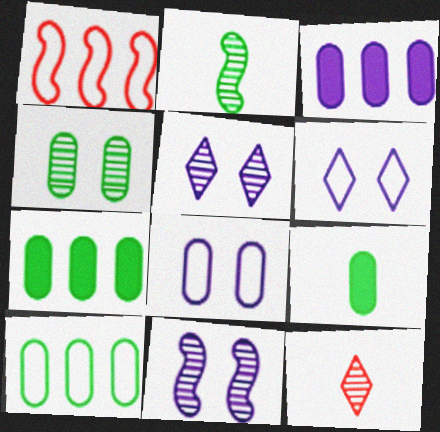[[1, 5, 9], 
[4, 9, 10]]